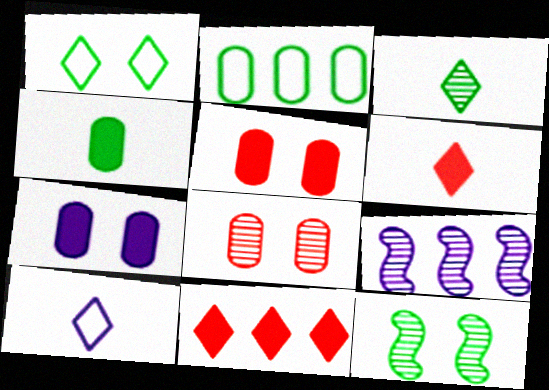[[2, 9, 11], 
[3, 6, 10], 
[3, 8, 9], 
[7, 9, 10]]